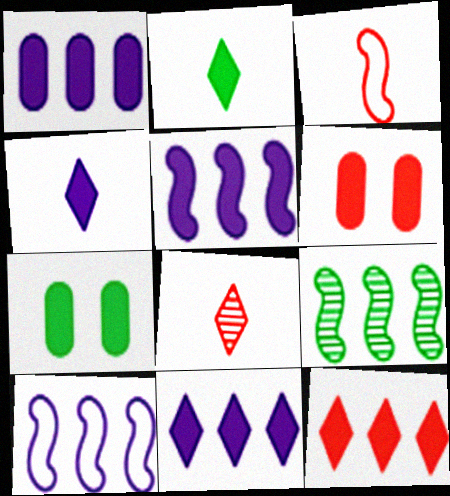[[1, 5, 11], 
[2, 5, 6], 
[7, 8, 10]]